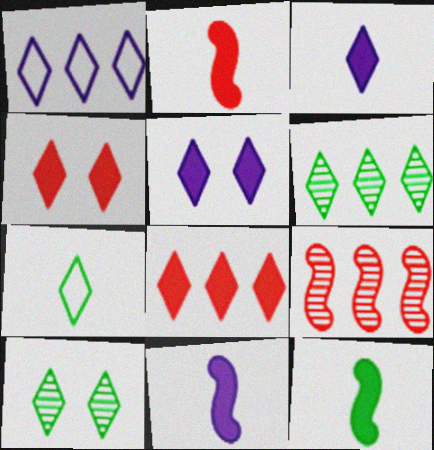[[1, 6, 8], 
[2, 11, 12]]